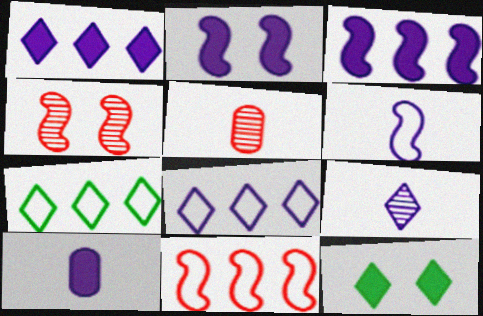[[1, 2, 10], 
[2, 5, 7], 
[4, 7, 10], 
[6, 9, 10]]